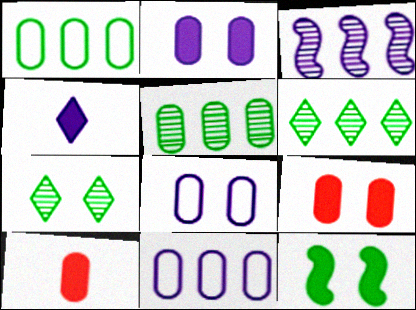[[3, 4, 8], 
[5, 8, 10]]